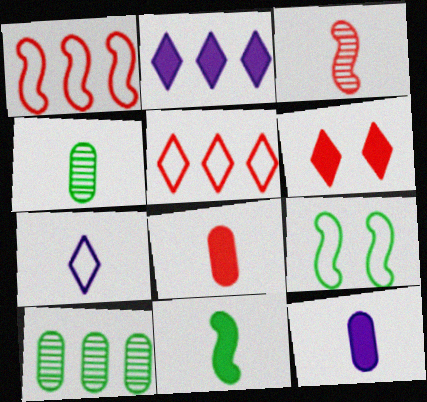[[1, 2, 10]]